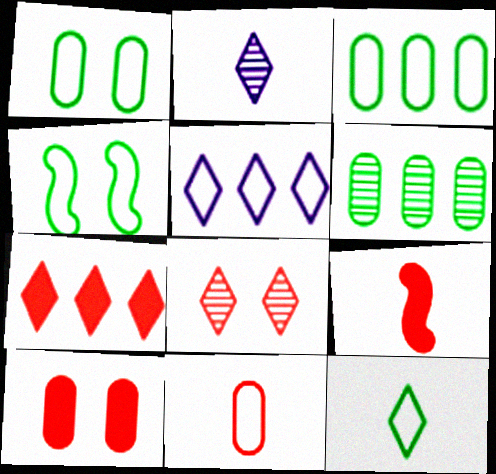[[3, 4, 12], 
[4, 5, 11], 
[7, 9, 10]]